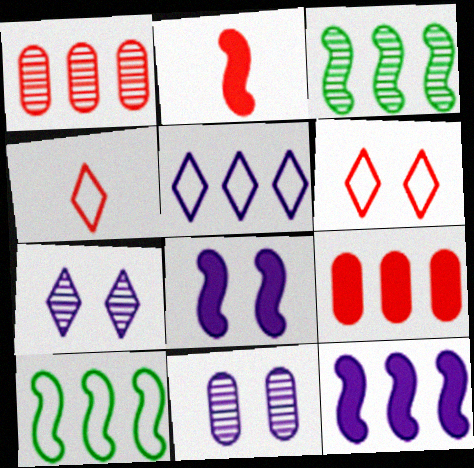[[1, 2, 6], 
[3, 5, 9]]